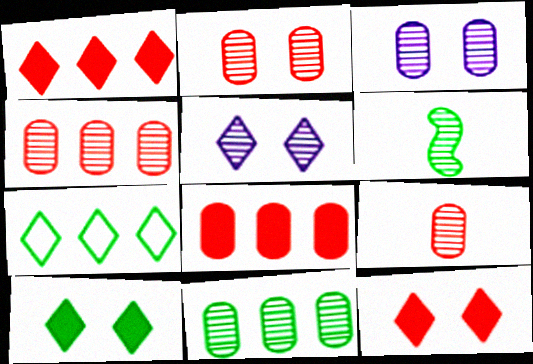[[2, 4, 9], 
[3, 9, 11], 
[4, 5, 6]]